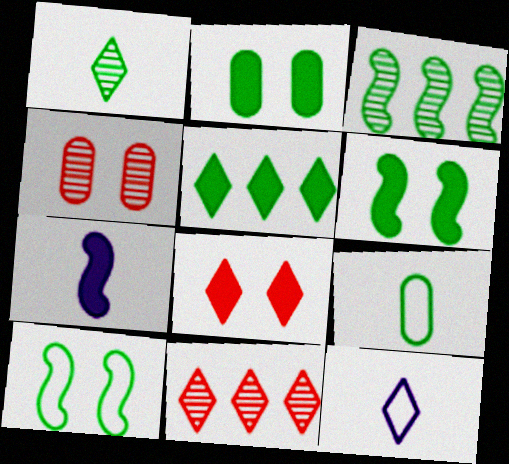[]